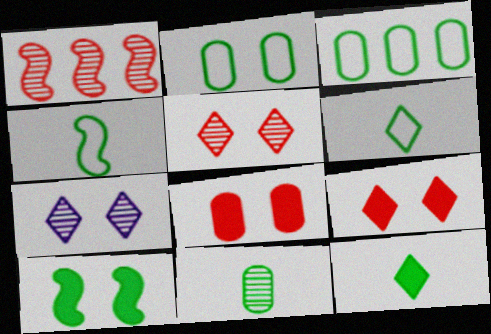[[1, 7, 11], 
[4, 11, 12]]